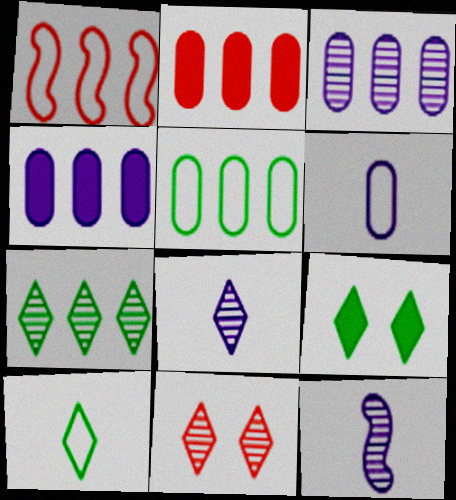[[1, 4, 7], 
[2, 3, 5], 
[7, 8, 11], 
[7, 9, 10]]